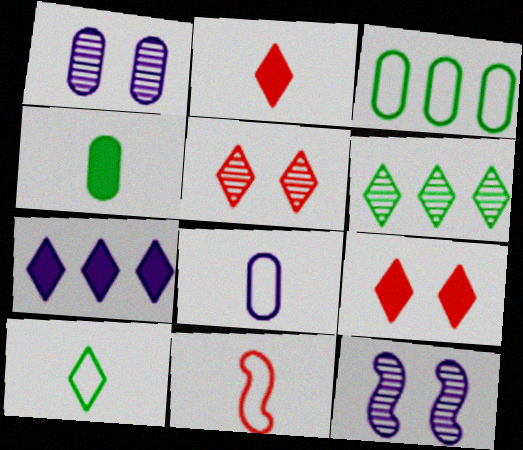[[2, 3, 12], 
[5, 7, 10], 
[7, 8, 12], 
[8, 10, 11]]